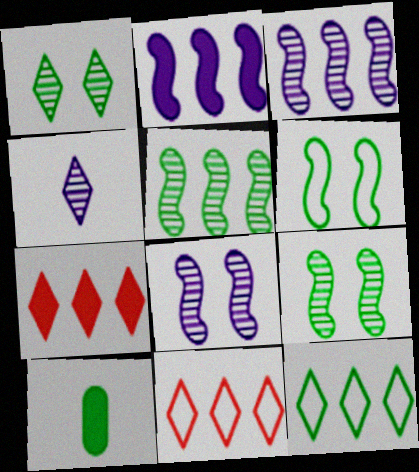[[8, 10, 11], 
[9, 10, 12]]